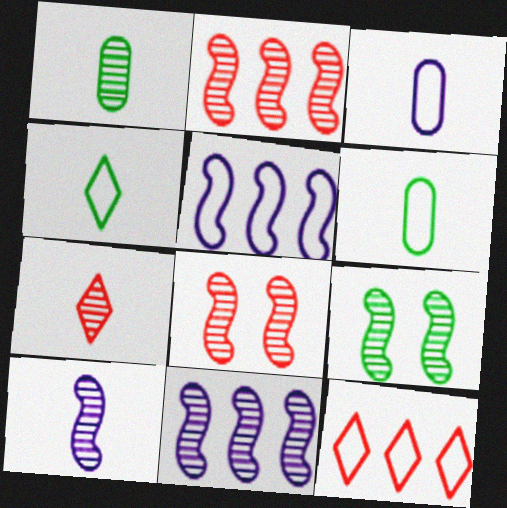[[1, 7, 10], 
[2, 9, 10]]